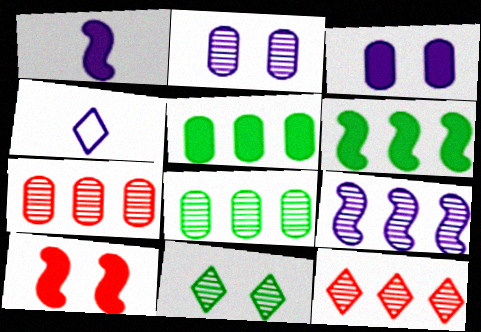[[1, 6, 10], 
[3, 4, 9], 
[4, 8, 10], 
[8, 9, 12]]